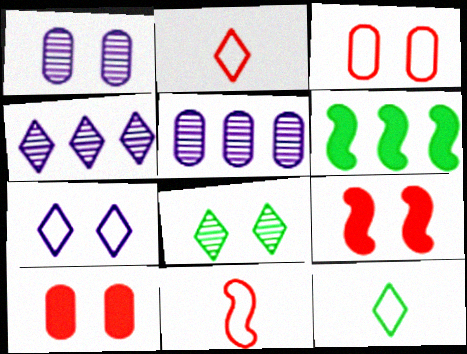[[1, 2, 6], 
[5, 9, 12]]